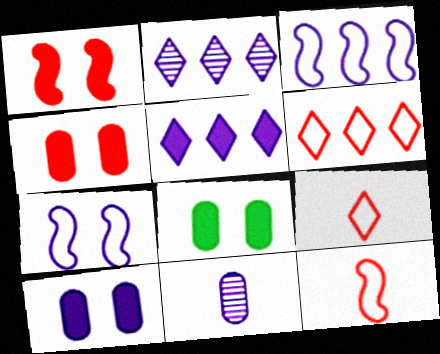[[2, 8, 12], 
[4, 8, 10], 
[5, 7, 11]]